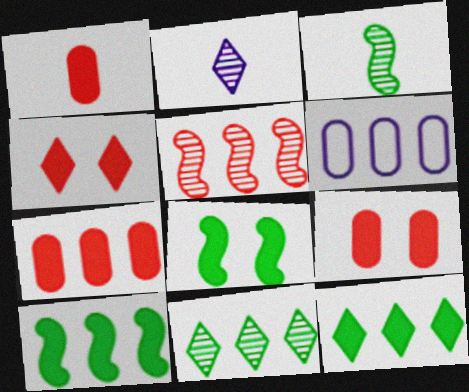[[1, 7, 9], 
[3, 4, 6], 
[5, 6, 12]]